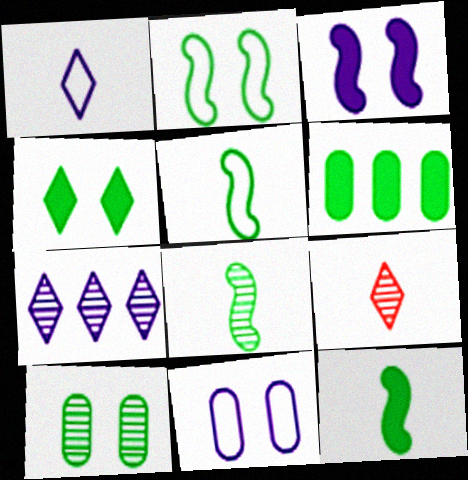[[2, 4, 10], 
[4, 6, 12], 
[5, 8, 12]]